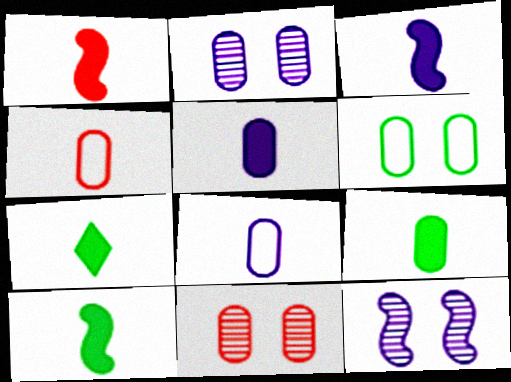[[1, 3, 10], 
[1, 5, 7], 
[7, 9, 10]]